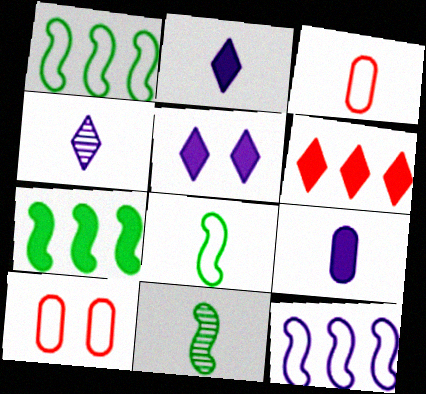[[2, 3, 11], 
[4, 7, 10]]